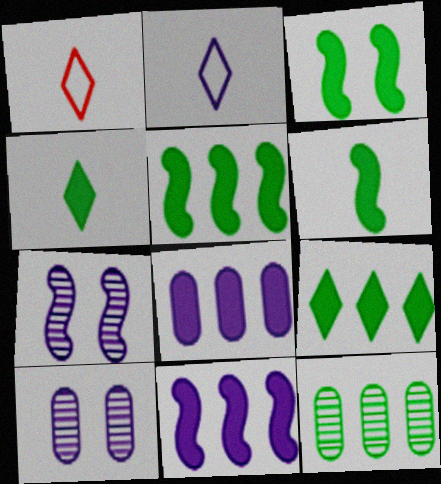[[1, 5, 10], 
[2, 7, 8], 
[2, 10, 11], 
[3, 5, 6]]